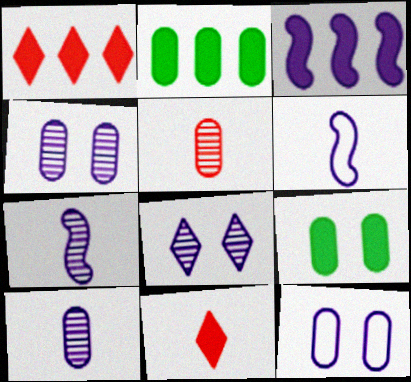[[1, 2, 3], 
[2, 5, 12], 
[3, 9, 11]]